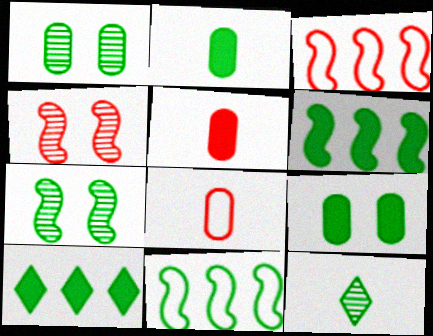[[9, 11, 12]]